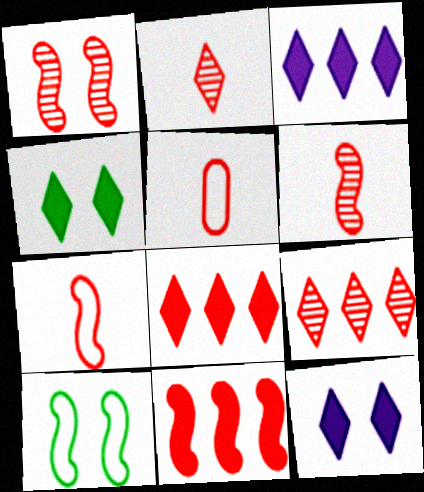[[1, 5, 8], 
[1, 7, 11]]